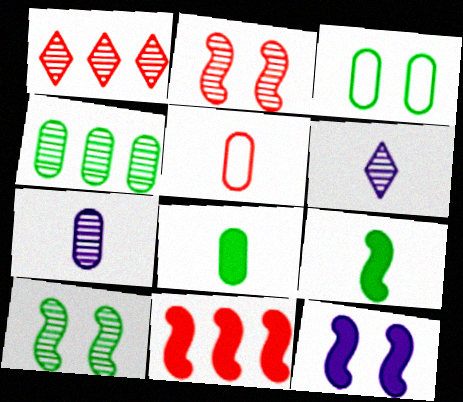[[1, 7, 10], 
[2, 4, 6], 
[3, 4, 8], 
[3, 6, 11], 
[5, 6, 9], 
[5, 7, 8], 
[9, 11, 12]]